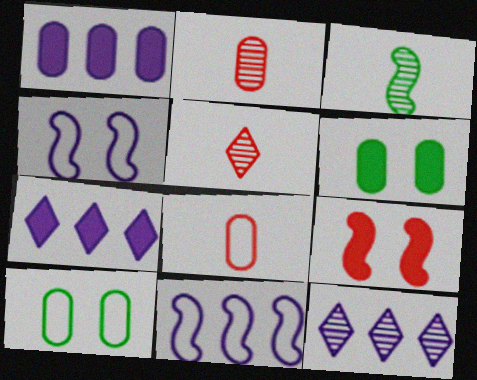[[1, 2, 10], 
[1, 11, 12], 
[3, 9, 11], 
[5, 6, 11]]